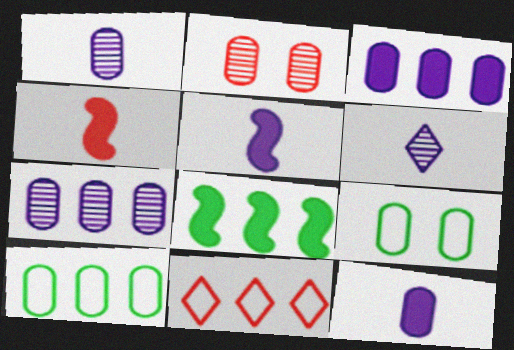[[2, 4, 11], 
[2, 10, 12], 
[7, 8, 11]]